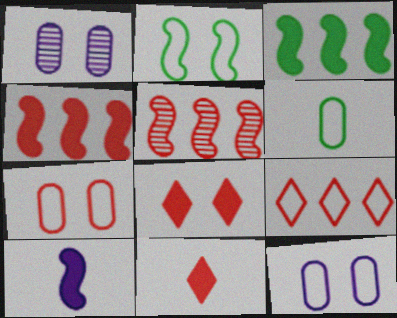[[1, 2, 8], 
[2, 5, 10], 
[5, 7, 11]]